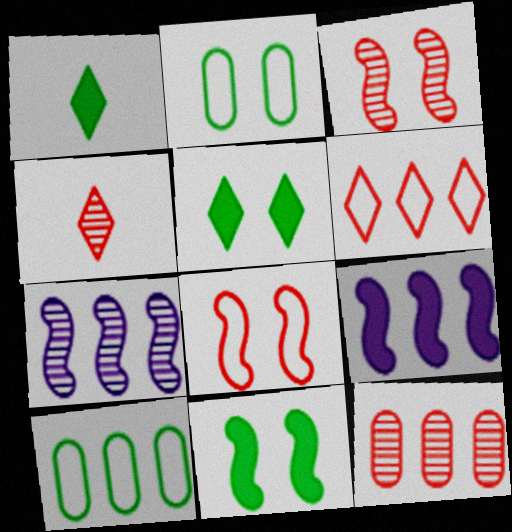[[2, 4, 9], 
[3, 4, 12]]